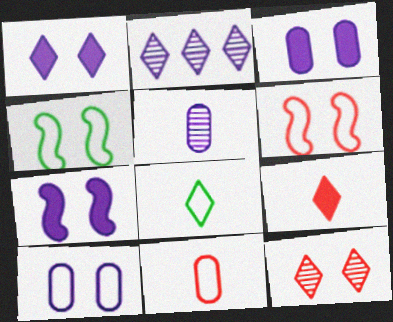[[1, 3, 7], 
[3, 4, 12]]